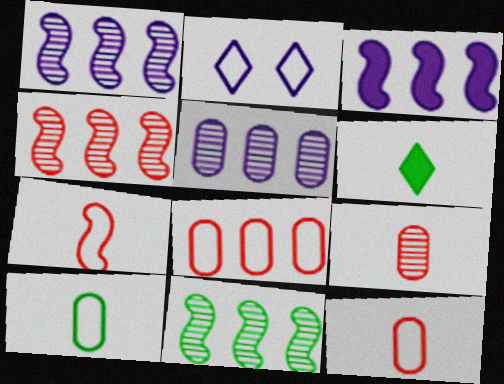[[1, 4, 11]]